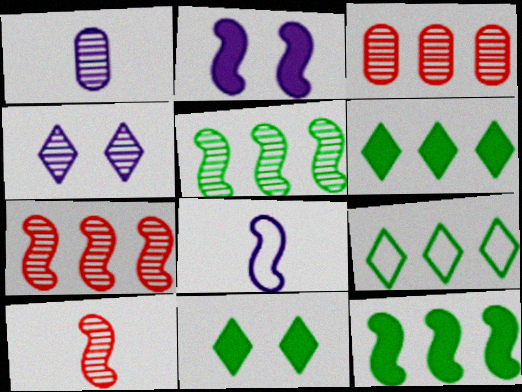[[3, 8, 11]]